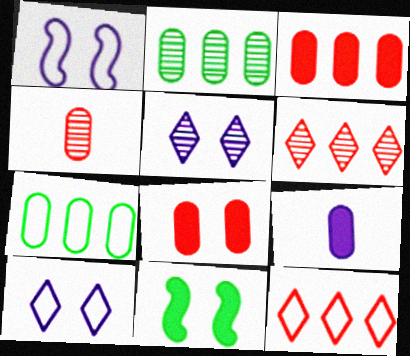[]